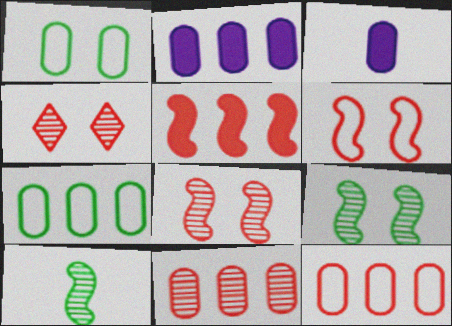[[1, 3, 11], 
[2, 7, 11]]